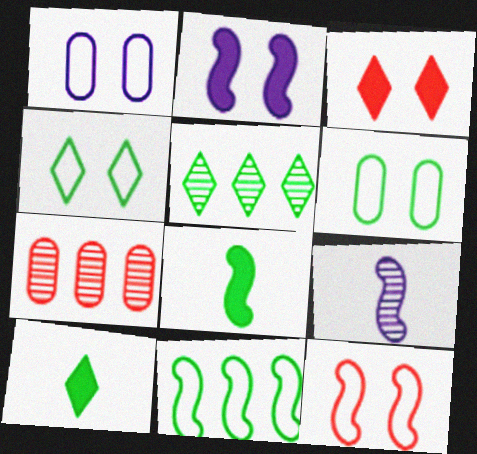[[1, 4, 12], 
[4, 5, 10], 
[5, 6, 8]]